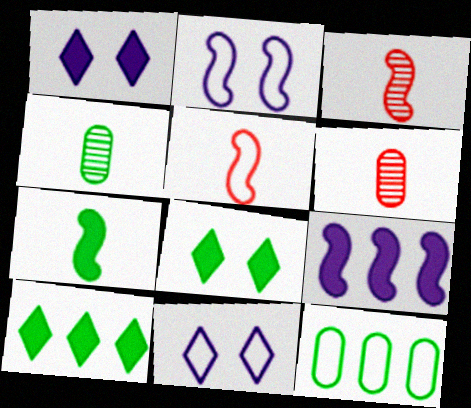[[1, 3, 12], 
[2, 6, 10], 
[5, 11, 12]]